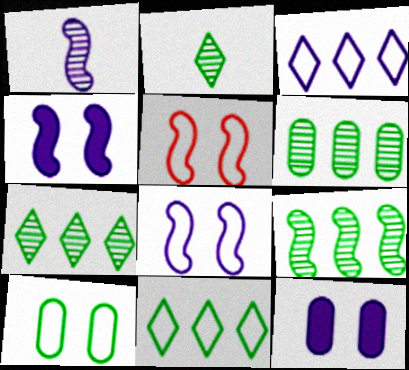[[1, 3, 12], 
[6, 7, 9]]